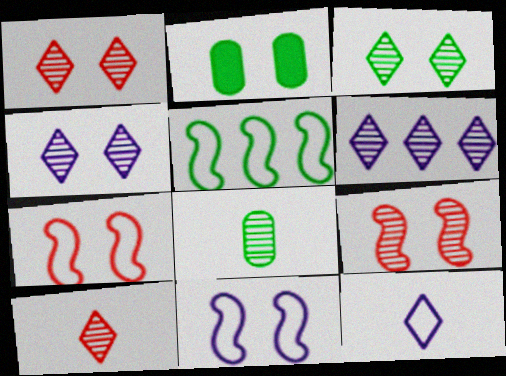[[1, 2, 11], 
[1, 3, 4], 
[2, 4, 7], 
[3, 6, 10], 
[6, 8, 9]]